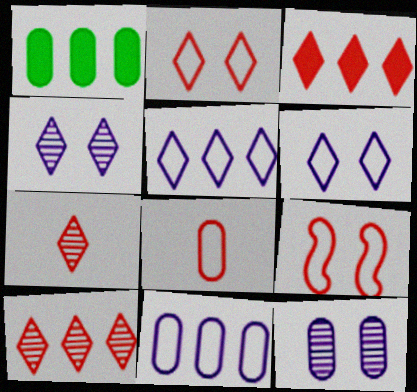[[1, 8, 12], 
[2, 3, 7]]